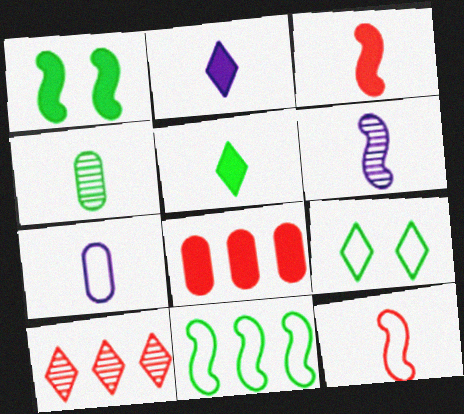[[1, 2, 8], 
[1, 7, 10], 
[2, 4, 12], 
[2, 6, 7], 
[2, 9, 10], 
[6, 8, 9]]